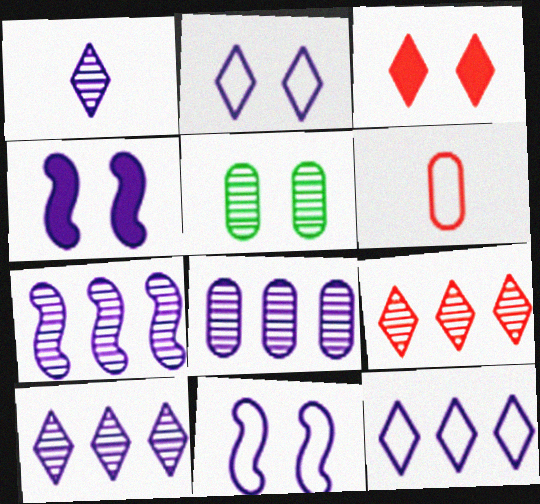[[3, 5, 11], 
[7, 8, 10]]